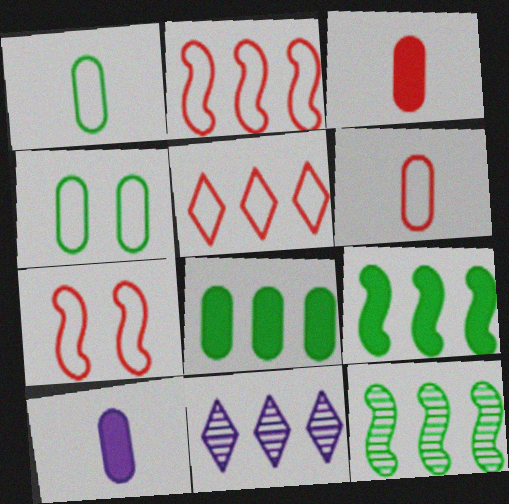[[2, 8, 11], 
[5, 6, 7]]